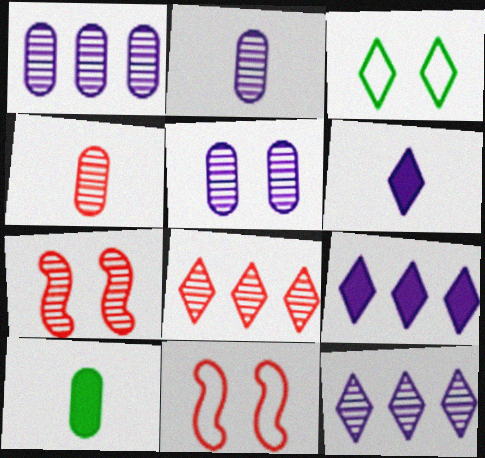[[1, 2, 5], 
[3, 6, 8], 
[4, 7, 8], 
[10, 11, 12]]